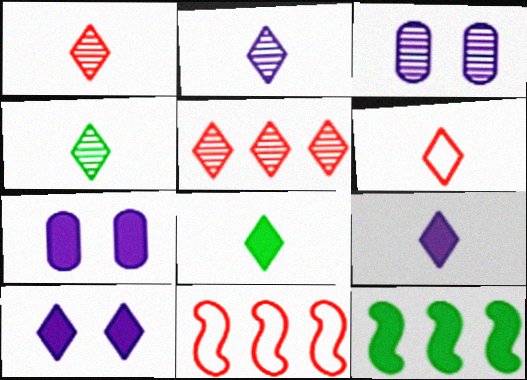[[1, 2, 4], 
[2, 6, 8], 
[3, 6, 12], 
[3, 8, 11], 
[4, 6, 9], 
[4, 7, 11]]